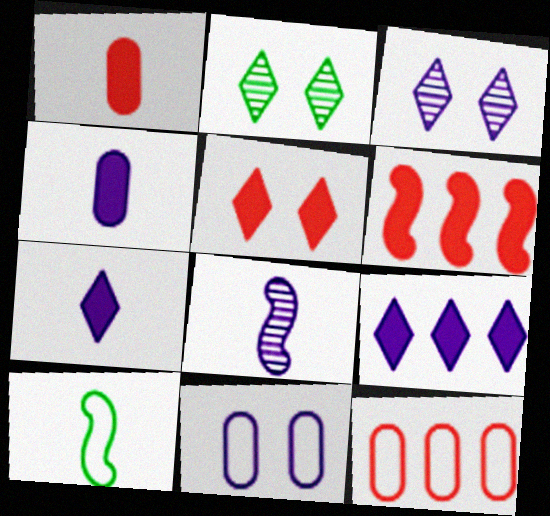[[1, 5, 6], 
[8, 9, 11]]